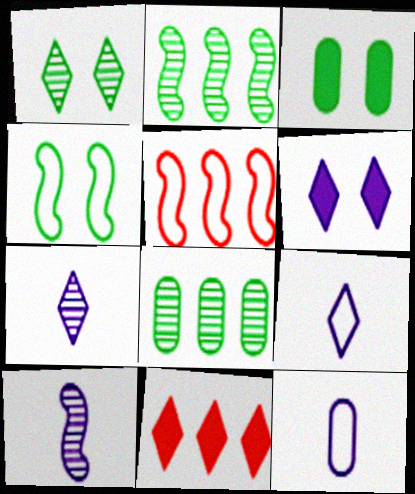[[1, 3, 4], 
[1, 9, 11], 
[3, 5, 7]]